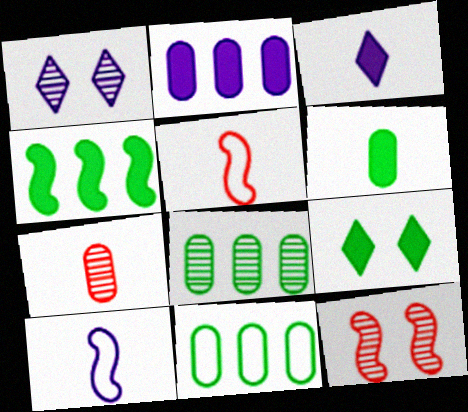[[1, 2, 10], 
[3, 11, 12], 
[4, 6, 9], 
[4, 10, 12]]